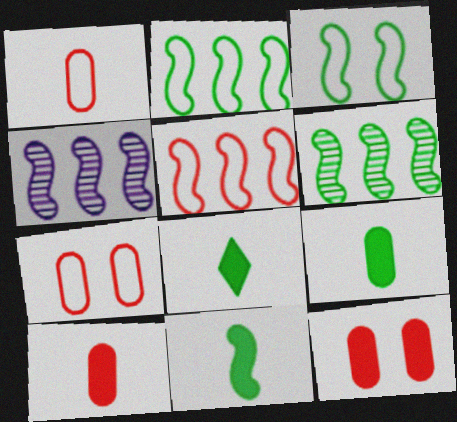[[3, 6, 11], 
[4, 7, 8], 
[8, 9, 11]]